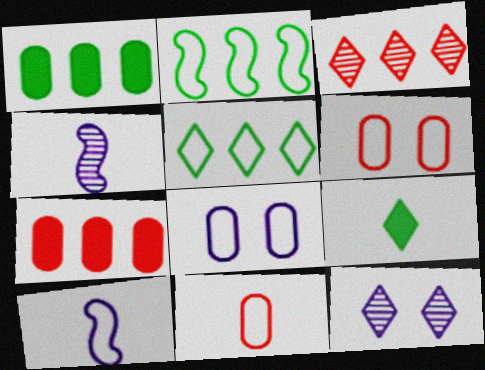[[4, 9, 11], 
[5, 6, 10]]